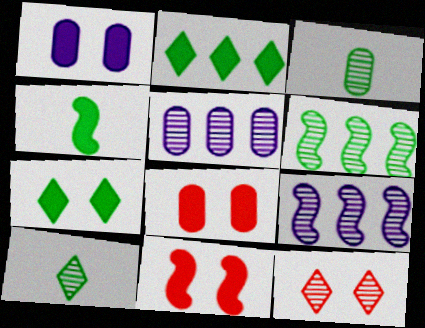[[1, 7, 11], 
[3, 9, 12]]